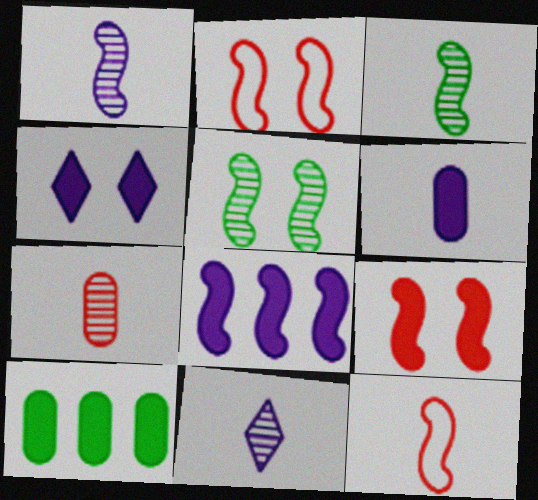[[2, 3, 8], 
[2, 10, 11], 
[3, 7, 11], 
[4, 6, 8], 
[5, 8, 12]]